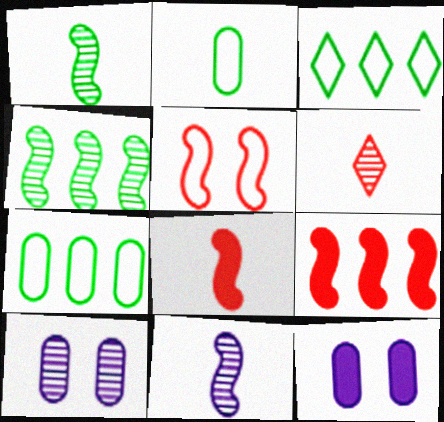[[3, 8, 10], 
[4, 6, 10]]